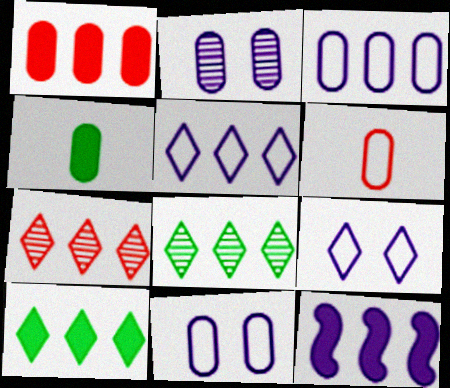[[1, 10, 12], 
[5, 7, 10]]